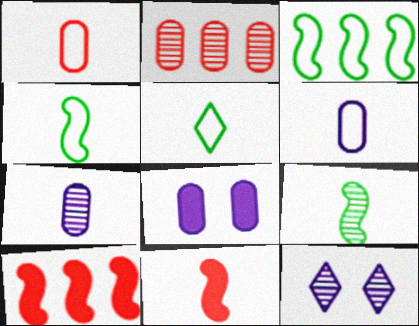[[2, 9, 12], 
[5, 7, 11]]